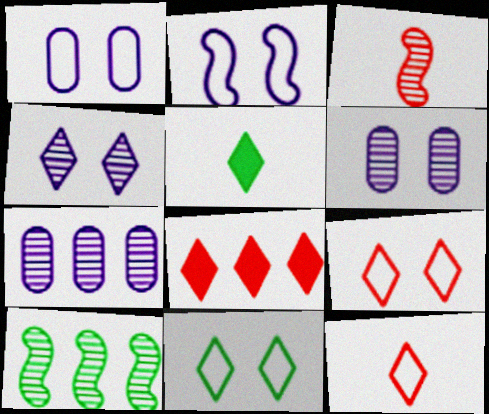[]